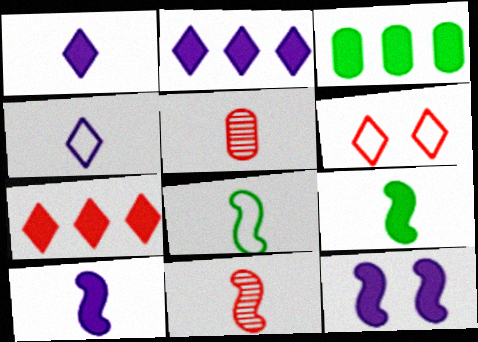[[1, 5, 8], 
[4, 5, 9], 
[8, 10, 11]]